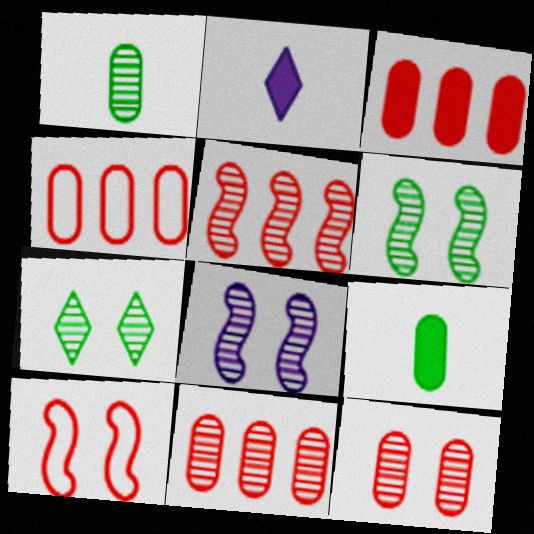[[2, 4, 6], 
[3, 4, 11], 
[7, 8, 12]]